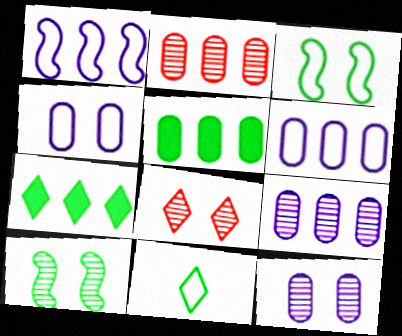[[1, 2, 7], 
[2, 5, 6], 
[5, 10, 11], 
[8, 10, 12]]